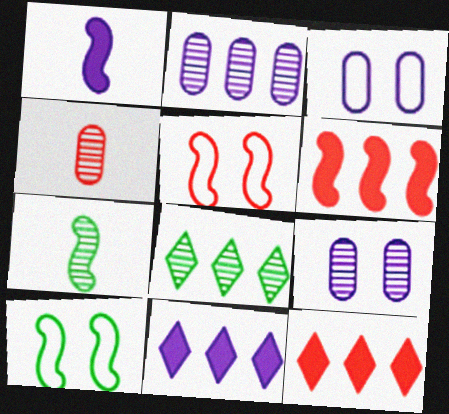[[3, 7, 12], 
[4, 5, 12], 
[4, 10, 11]]